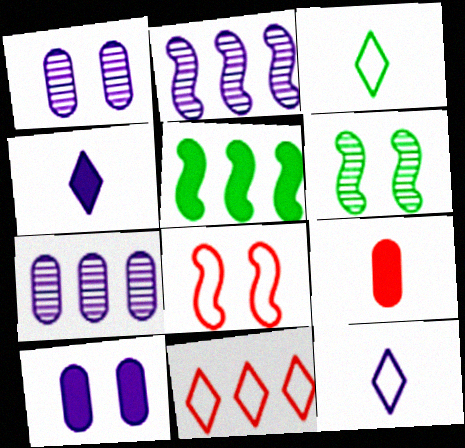[[2, 10, 12], 
[5, 7, 11]]